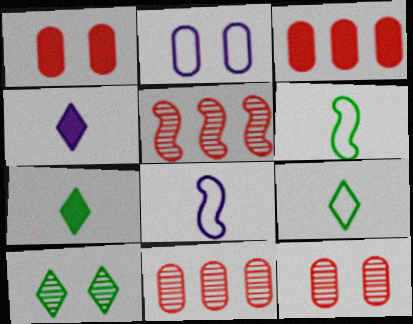[[2, 5, 7], 
[3, 8, 10]]